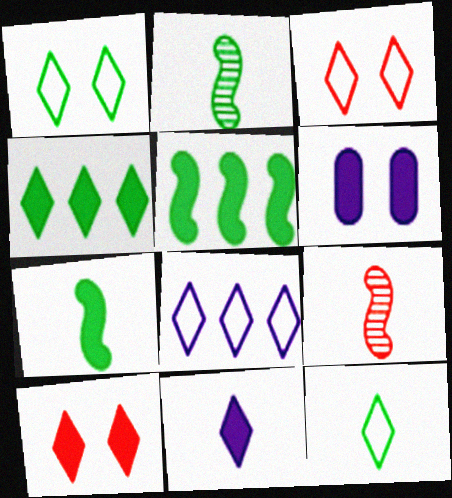[[3, 8, 12], 
[4, 10, 11]]